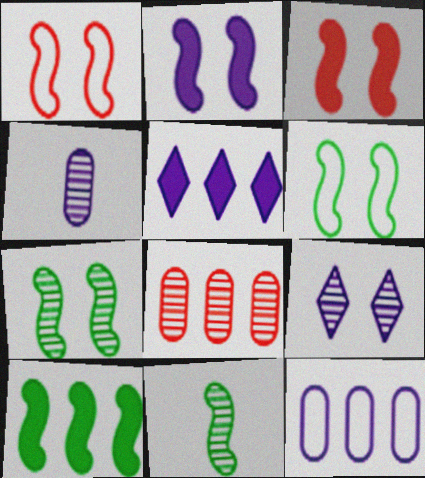[[1, 2, 7], 
[6, 10, 11], 
[8, 9, 11]]